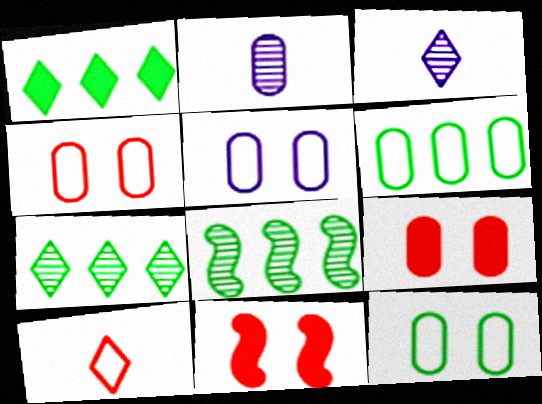[[1, 6, 8], 
[2, 6, 9], 
[3, 6, 11], 
[4, 5, 12]]